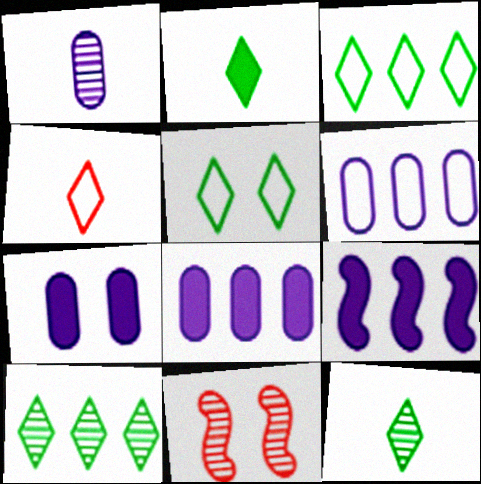[[1, 6, 7], 
[1, 10, 11], 
[2, 5, 10], 
[2, 6, 11], 
[5, 7, 11]]